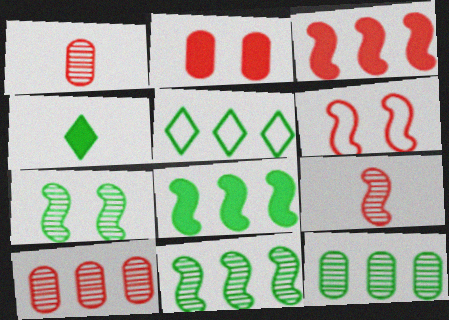[[3, 6, 9], 
[5, 8, 12]]